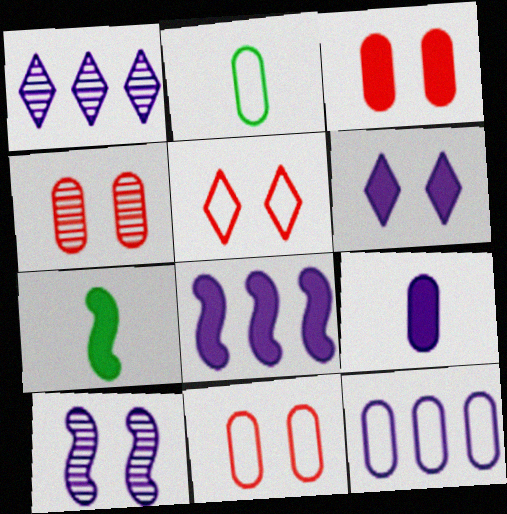[[1, 7, 11], 
[1, 8, 12], 
[2, 11, 12], 
[3, 4, 11], 
[6, 8, 9]]